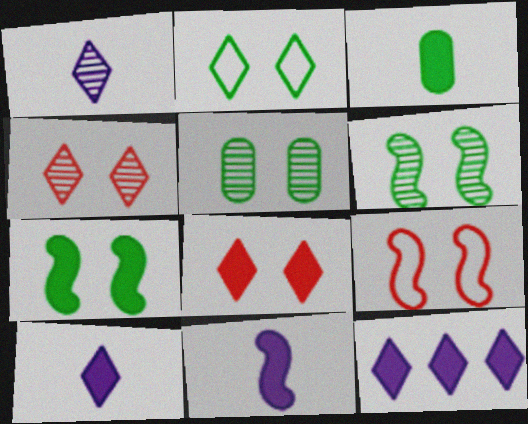[[2, 5, 7]]